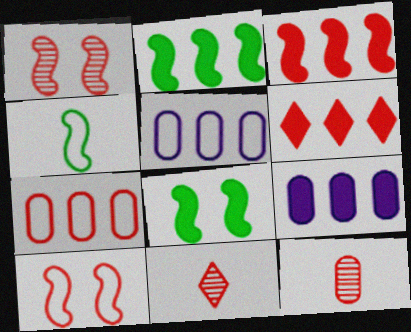[[2, 6, 9], 
[5, 8, 11], 
[6, 10, 12]]